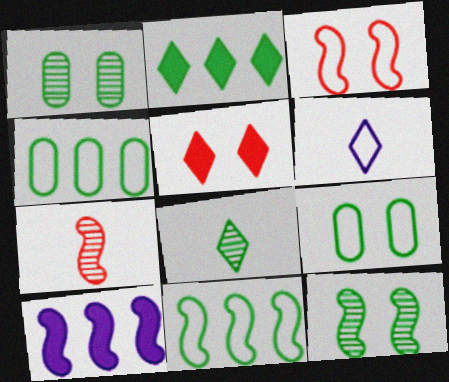[[3, 4, 6]]